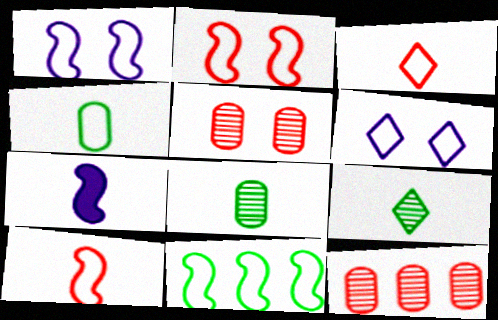[[1, 10, 11], 
[3, 7, 8]]